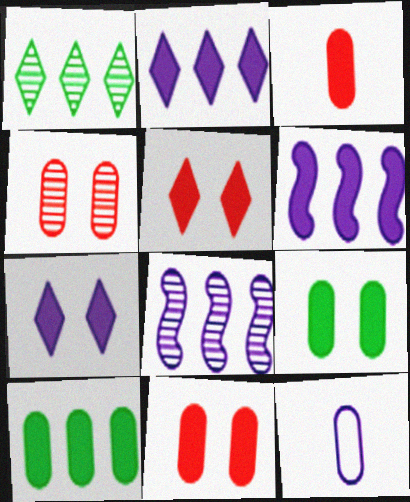[[4, 10, 12], 
[7, 8, 12]]